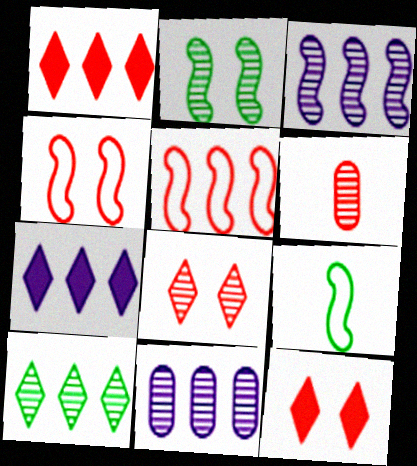[[1, 4, 6], 
[5, 6, 12], 
[9, 11, 12]]